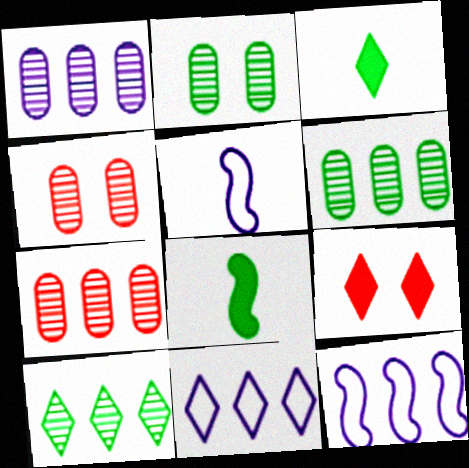[[1, 6, 7], 
[3, 4, 12], 
[4, 8, 11], 
[5, 6, 9]]